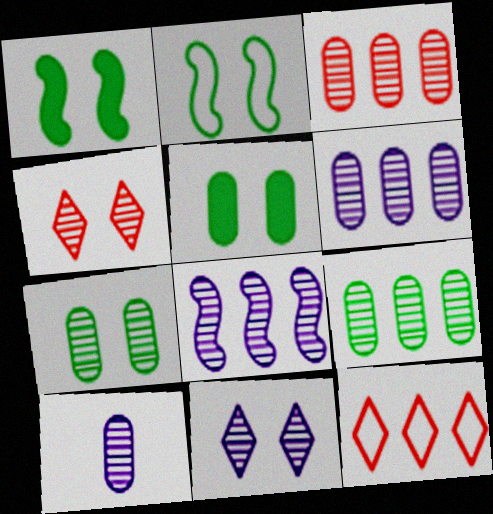[[1, 10, 12], 
[3, 6, 9], 
[3, 7, 10], 
[8, 10, 11]]